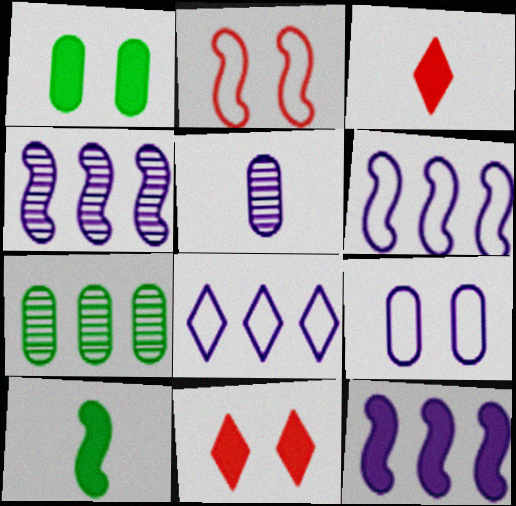[[1, 3, 12], 
[2, 4, 10], 
[4, 6, 12]]